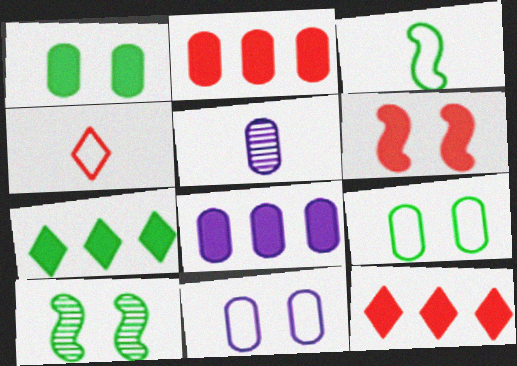[[2, 5, 9], 
[4, 8, 10], 
[5, 8, 11]]